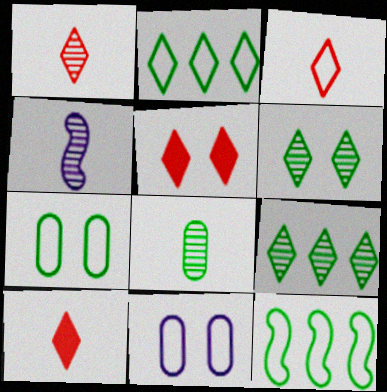[[1, 3, 10], 
[1, 4, 8], 
[3, 11, 12]]